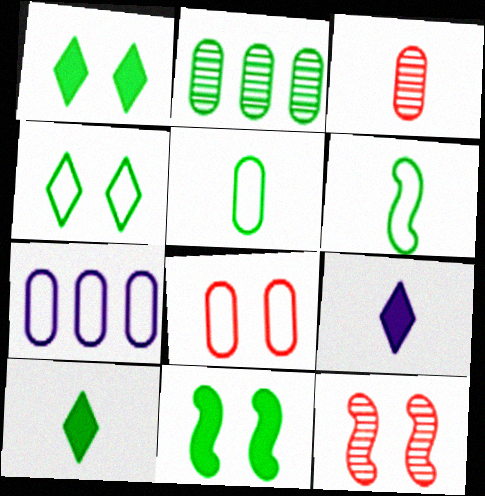[[1, 2, 6], 
[3, 6, 9], 
[5, 7, 8], 
[7, 10, 12]]